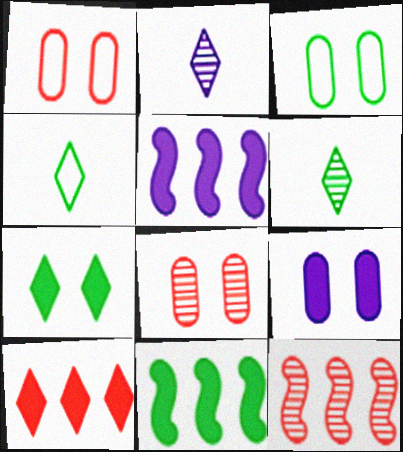[[1, 2, 11], 
[1, 5, 6], 
[3, 6, 11], 
[3, 8, 9], 
[4, 5, 8], 
[4, 9, 12]]